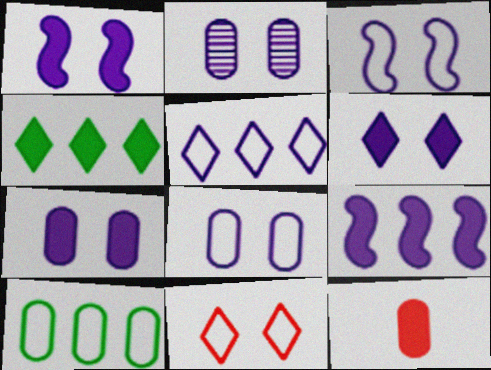[[1, 4, 12], 
[1, 6, 7], 
[2, 3, 6], 
[2, 7, 8], 
[2, 10, 12]]